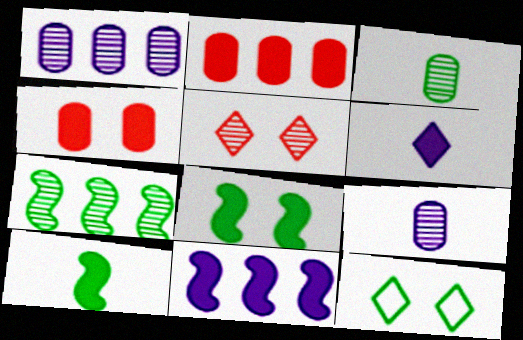[[2, 6, 8], 
[5, 7, 9]]